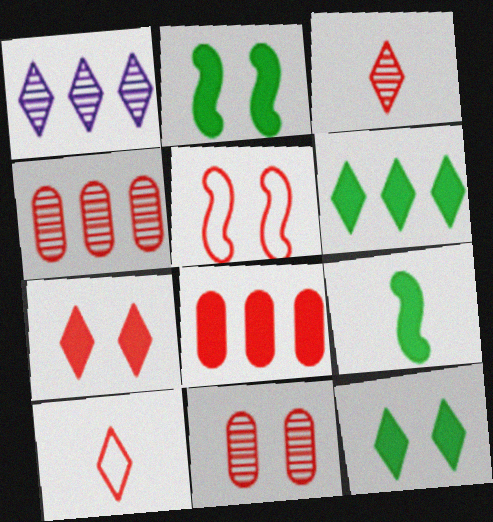[[1, 10, 12], 
[3, 5, 8], 
[5, 7, 11]]